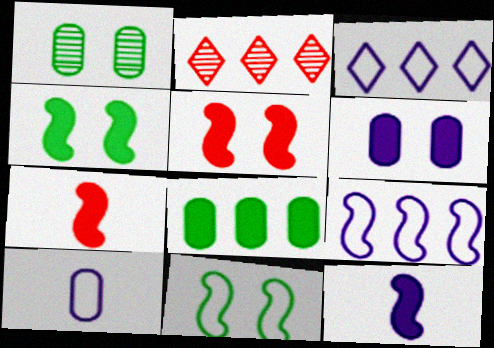[[1, 3, 7], 
[2, 4, 10], 
[2, 8, 9]]